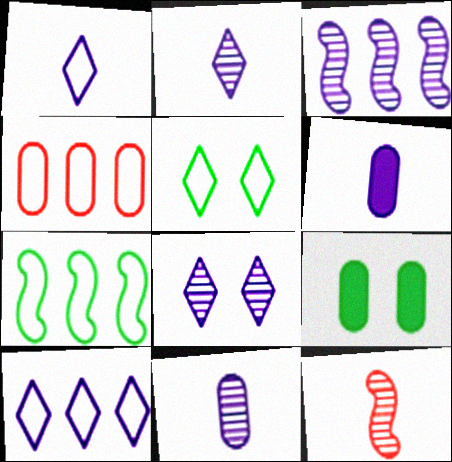[[3, 8, 11], 
[4, 7, 10], 
[4, 9, 11], 
[9, 10, 12]]